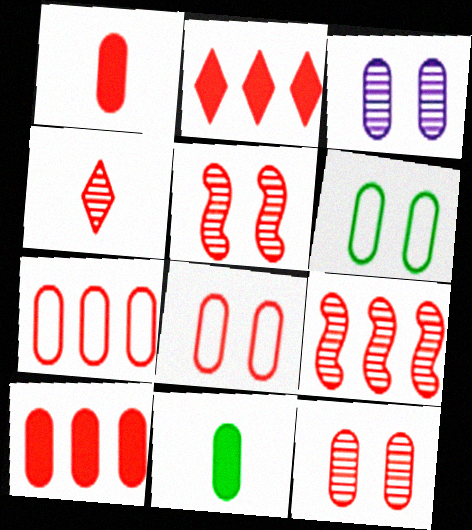[[1, 7, 12], 
[2, 7, 9], 
[3, 7, 11], 
[4, 9, 12]]